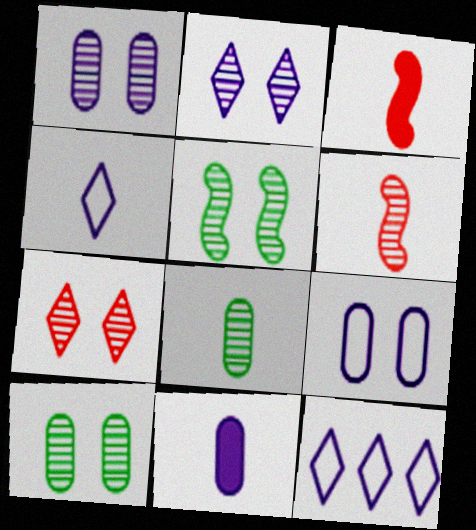[[1, 5, 7], 
[3, 4, 8], 
[3, 10, 12]]